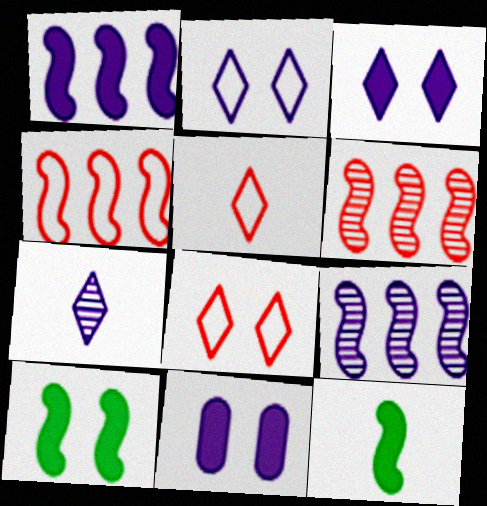[]